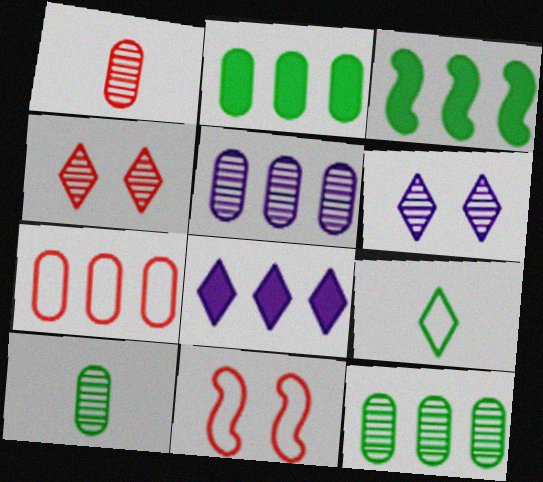[[2, 5, 7], 
[4, 8, 9], 
[8, 10, 11]]